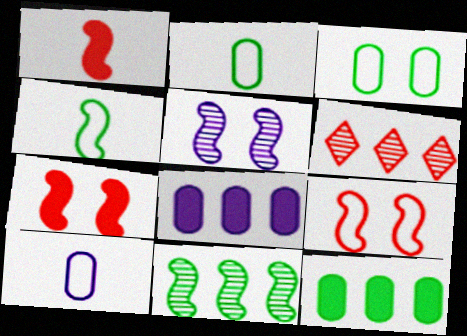[]